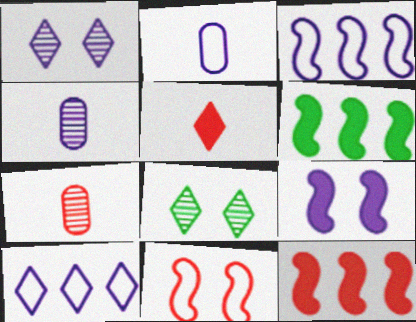[[2, 8, 12], 
[4, 9, 10], 
[5, 8, 10]]